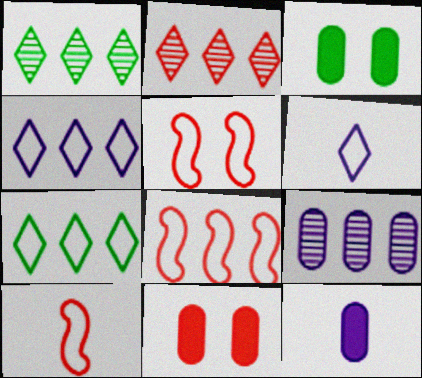[[1, 5, 12], 
[2, 10, 11], 
[5, 8, 10]]